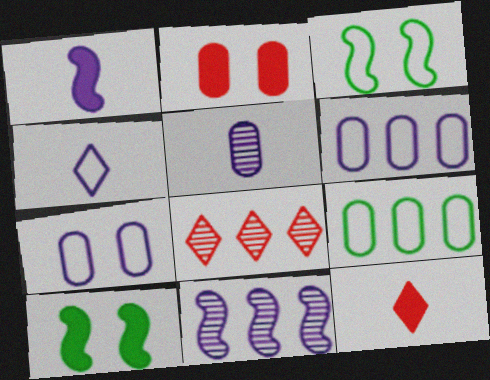[[1, 4, 5], 
[2, 5, 9]]